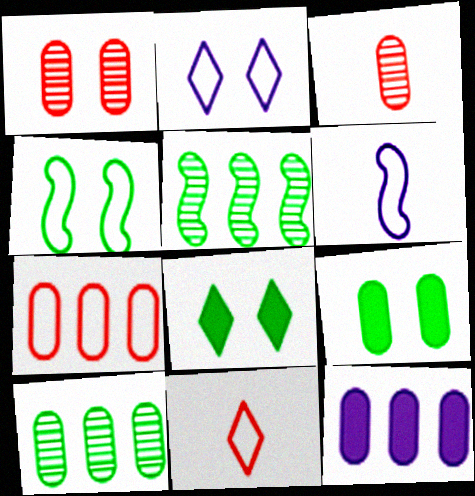[[7, 10, 12]]